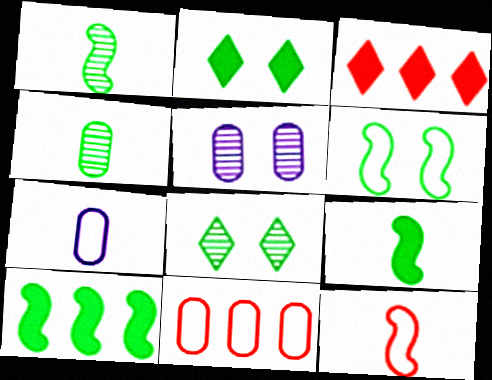[[1, 6, 10]]